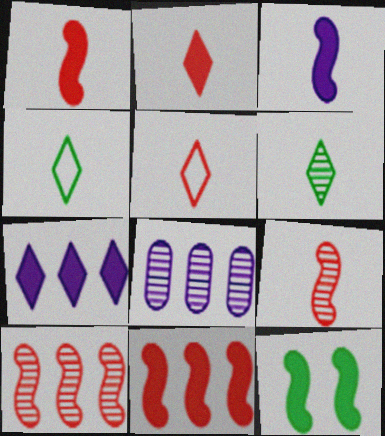[[3, 11, 12], 
[5, 8, 12]]